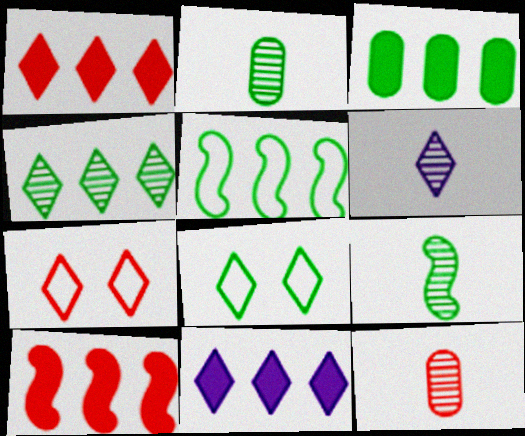[[1, 6, 8], 
[3, 4, 5], 
[3, 8, 9], 
[3, 10, 11], 
[6, 9, 12], 
[7, 10, 12]]